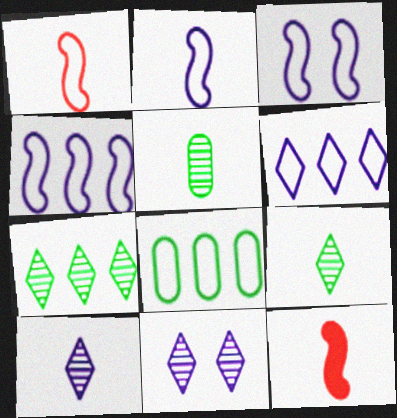[[2, 3, 4], 
[8, 11, 12]]